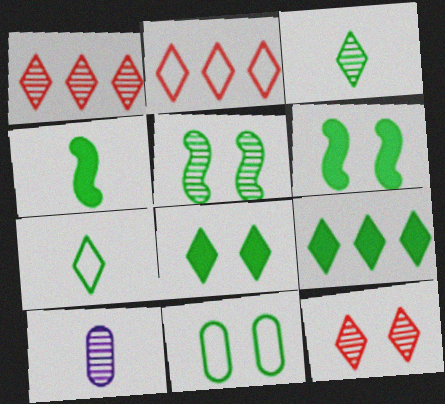[[1, 5, 10], 
[2, 6, 10], 
[5, 8, 11]]